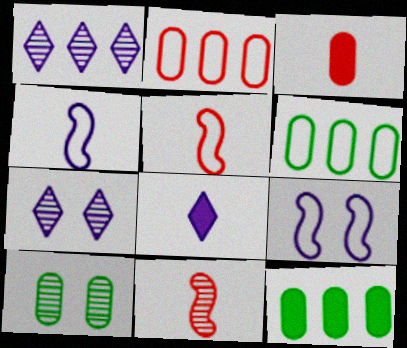[[1, 10, 11], 
[5, 7, 12]]